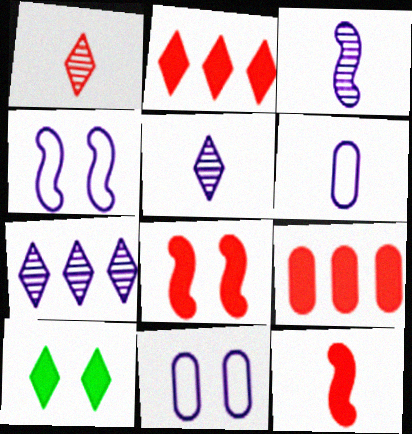[]